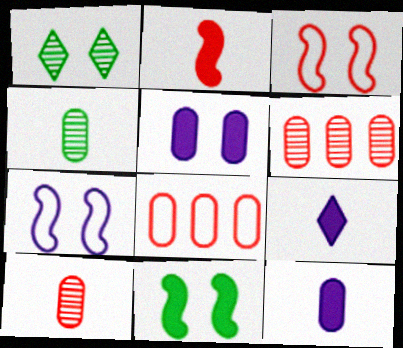[[1, 3, 5], 
[4, 5, 8]]